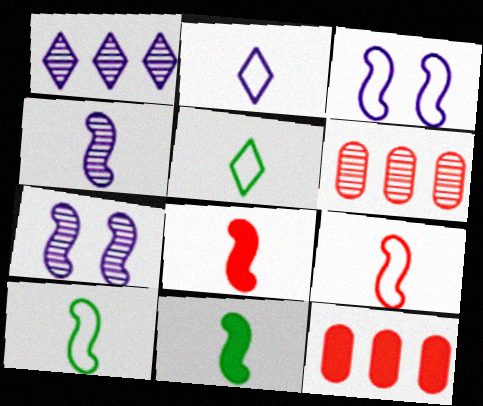[[4, 8, 10], 
[4, 9, 11], 
[5, 7, 12]]